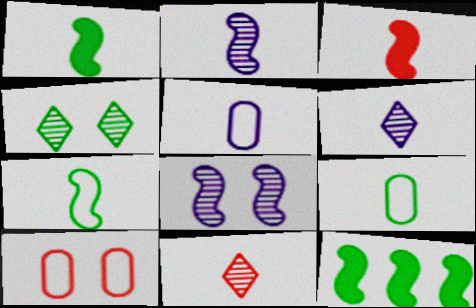[[1, 5, 11], 
[2, 3, 7], 
[3, 6, 9], 
[4, 9, 12], 
[6, 10, 12]]